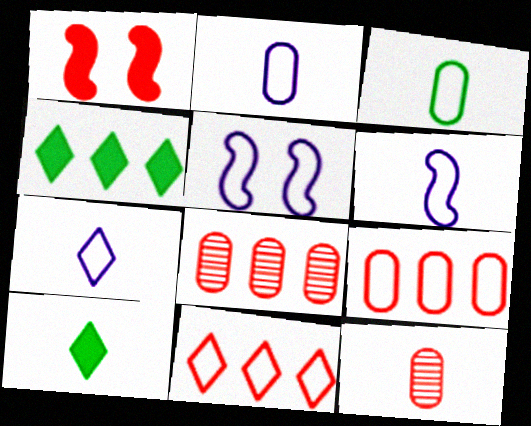[[1, 11, 12], 
[2, 6, 7], 
[3, 5, 11], 
[4, 5, 12], 
[5, 8, 10], 
[6, 10, 12]]